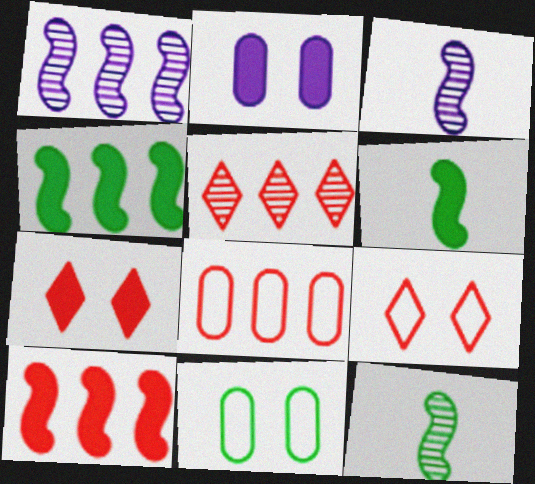[[5, 8, 10]]